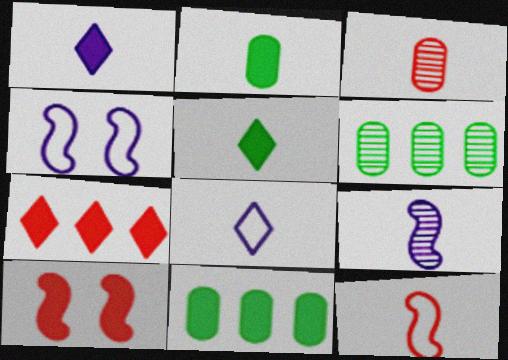[[1, 10, 11], 
[6, 8, 10]]